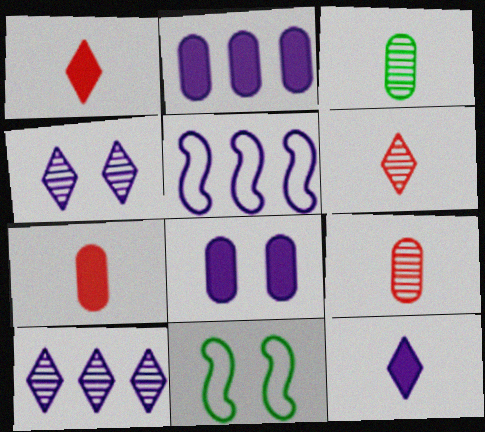[[2, 5, 10], 
[2, 6, 11], 
[7, 10, 11]]